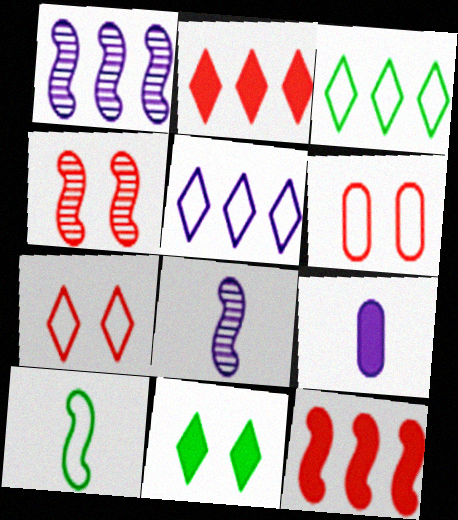[[3, 4, 9], 
[5, 6, 10], 
[9, 11, 12]]